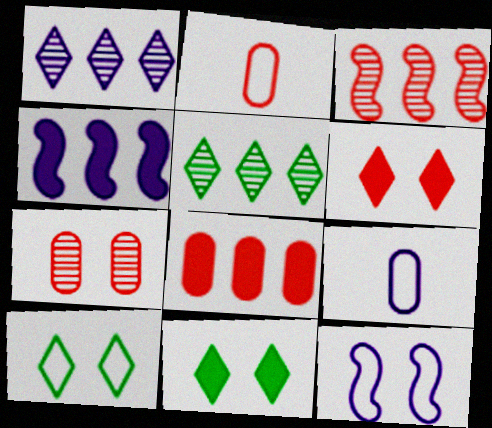[[2, 3, 6], 
[2, 7, 8], 
[3, 9, 11], 
[7, 11, 12]]